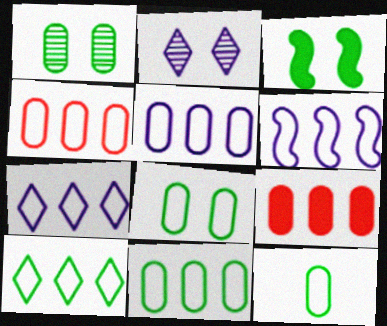[[4, 5, 11], 
[4, 6, 10], 
[5, 6, 7], 
[8, 11, 12]]